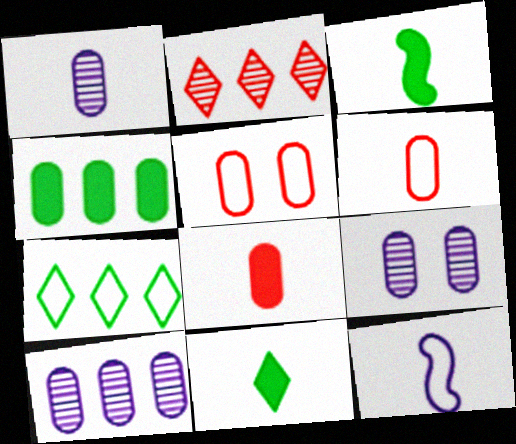[[1, 4, 5], 
[1, 9, 10], 
[4, 6, 9], 
[5, 7, 12]]